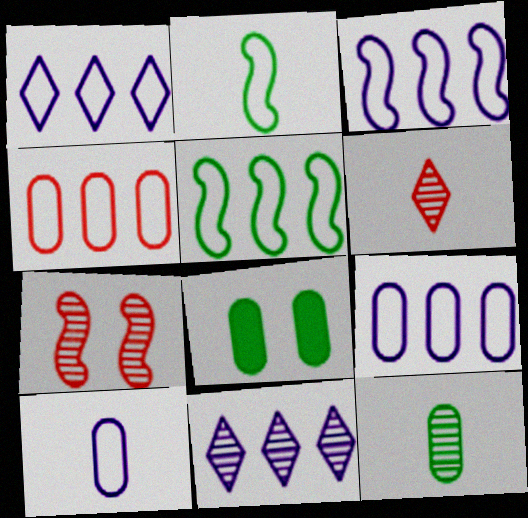[[1, 3, 9], 
[1, 4, 5], 
[3, 6, 8], 
[7, 11, 12]]